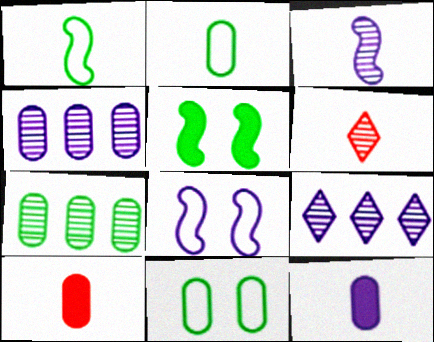[[1, 6, 12], 
[4, 10, 11], 
[8, 9, 12]]